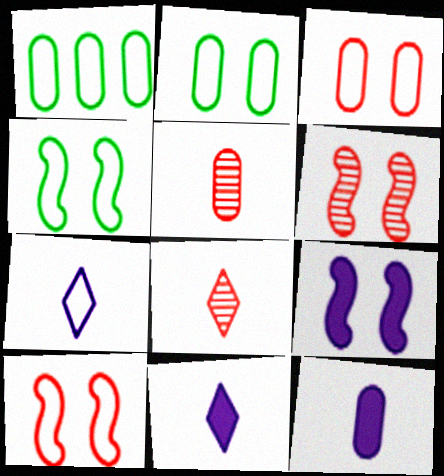[[1, 6, 11], 
[1, 7, 10], 
[1, 8, 9], 
[4, 6, 9]]